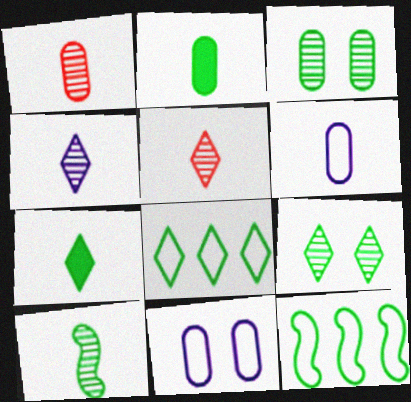[[1, 2, 6], 
[1, 4, 10], 
[2, 9, 12], 
[3, 7, 12], 
[7, 8, 9]]